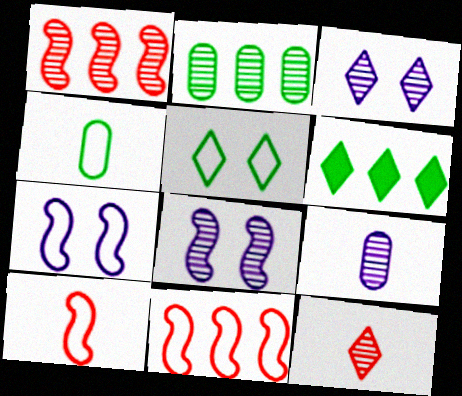[[2, 8, 12]]